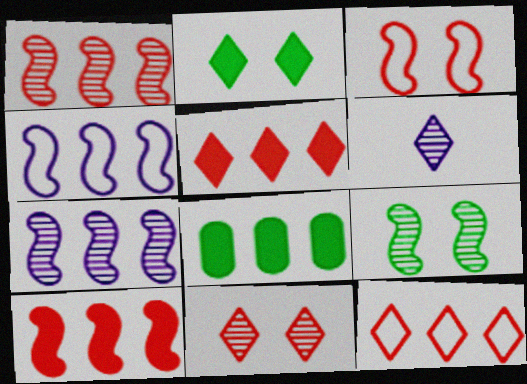[[2, 6, 12], 
[3, 6, 8], 
[7, 8, 12]]